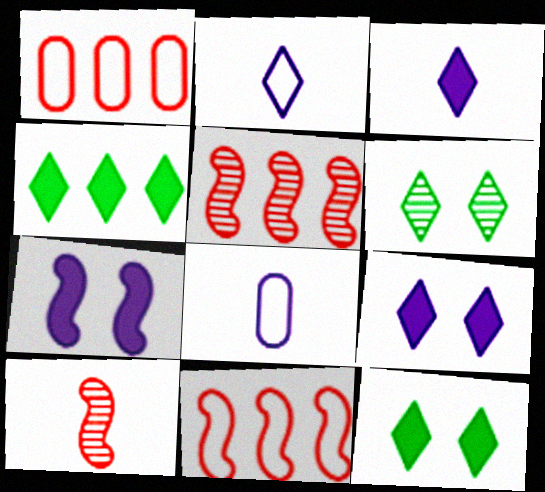[[5, 8, 12]]